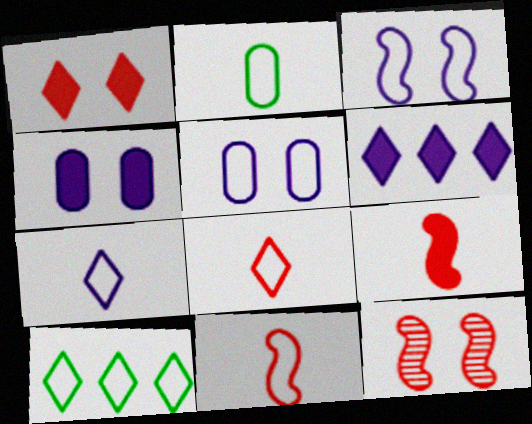[[2, 6, 12], 
[2, 7, 11], 
[5, 10, 11]]